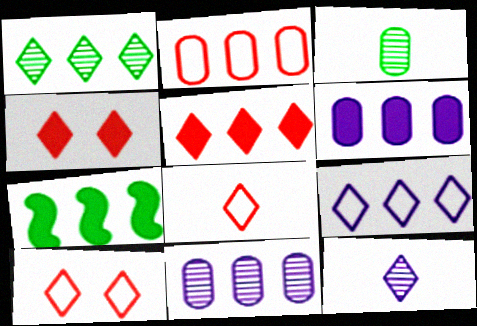[[1, 5, 9], 
[5, 6, 7]]